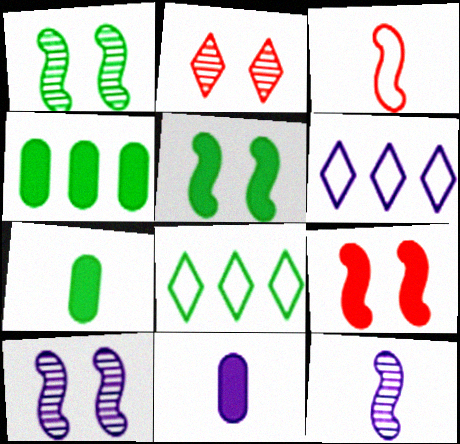[[1, 7, 8], 
[6, 10, 11]]